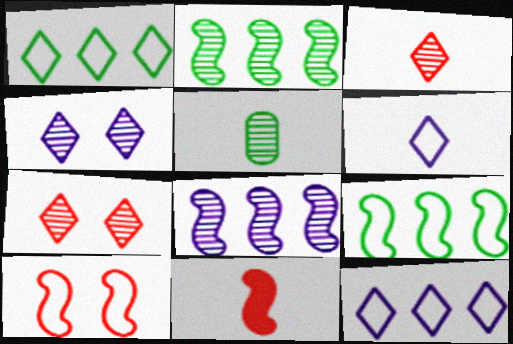[[5, 6, 11], 
[5, 7, 8]]